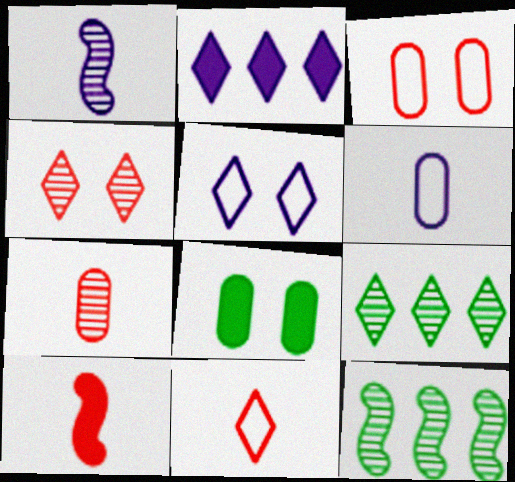[[2, 8, 10], 
[7, 10, 11]]